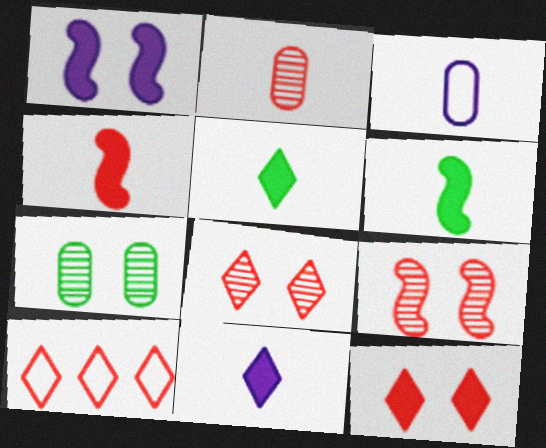[]